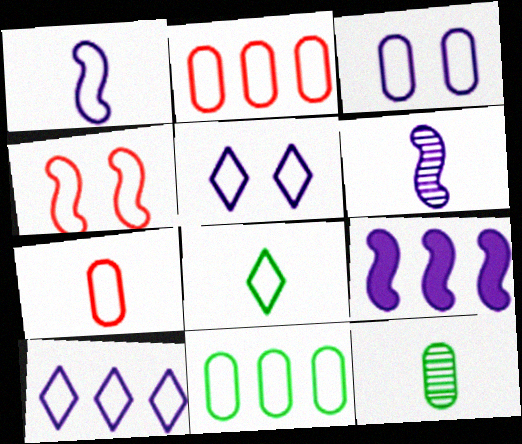[[1, 3, 10], 
[1, 7, 8], 
[3, 7, 11]]